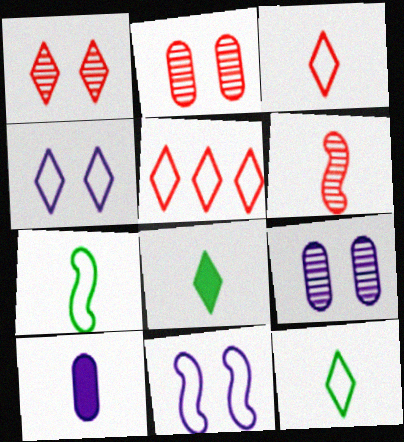[[4, 5, 12], 
[6, 10, 12]]